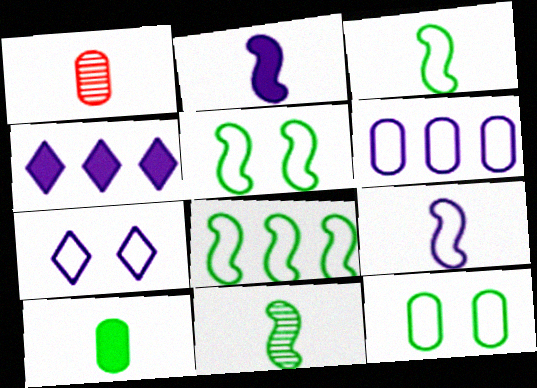[[1, 4, 5], 
[3, 5, 8], 
[6, 7, 9]]